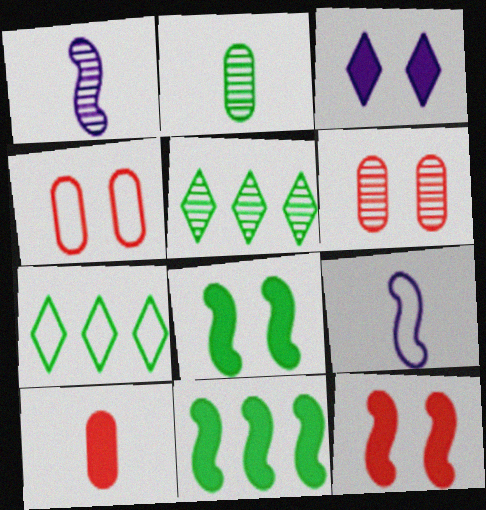[[1, 5, 6], 
[2, 7, 8], 
[3, 10, 11], 
[4, 7, 9]]